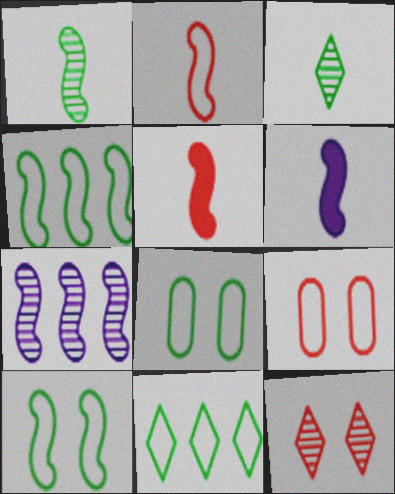[[1, 2, 6], 
[5, 7, 10]]